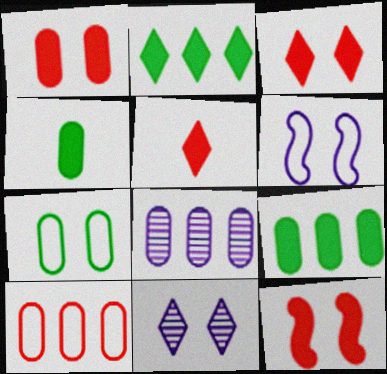[[1, 3, 12], 
[7, 11, 12], 
[8, 9, 10]]